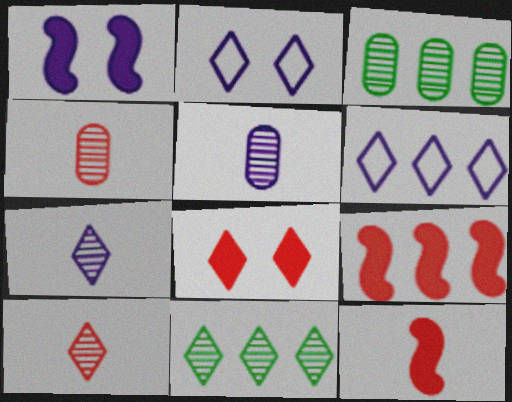[[1, 5, 6], 
[2, 3, 12], 
[3, 6, 9]]